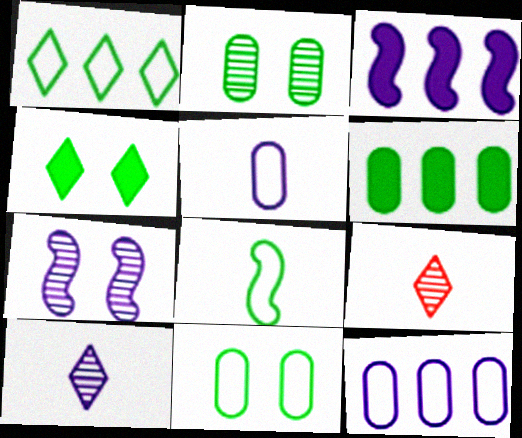[[1, 8, 11], 
[3, 9, 11]]